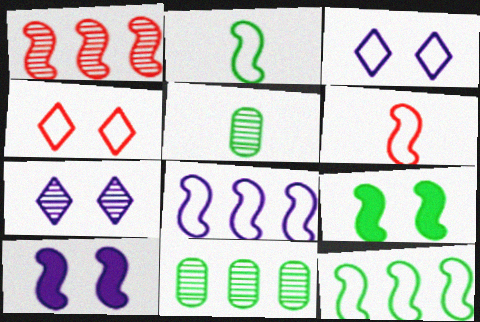[[1, 2, 10], 
[1, 5, 7]]